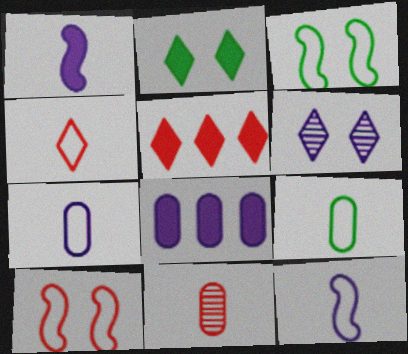[[4, 9, 12], 
[5, 10, 11], 
[6, 8, 12]]